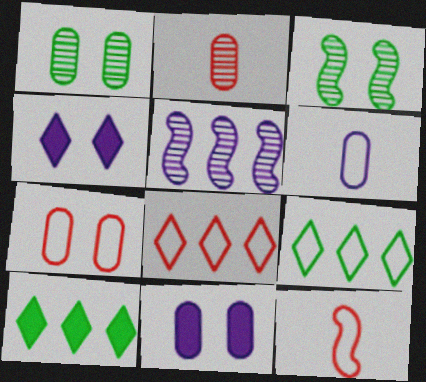[[1, 7, 11], 
[3, 4, 7], 
[4, 5, 6], 
[7, 8, 12]]